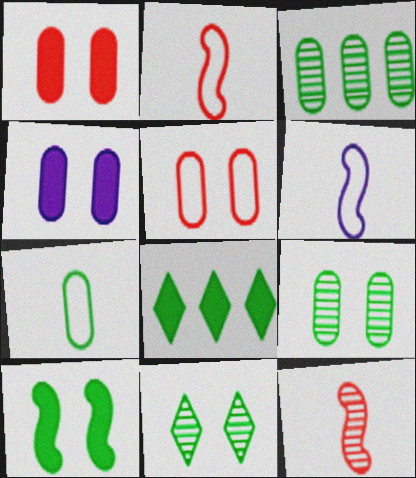[[4, 5, 9]]